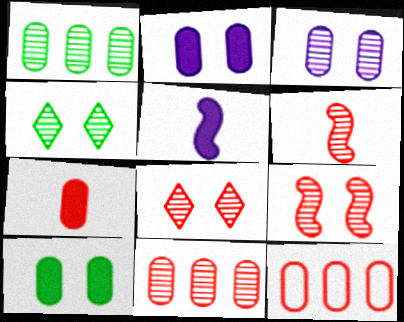[[3, 4, 9], 
[4, 5, 12], 
[6, 8, 11]]